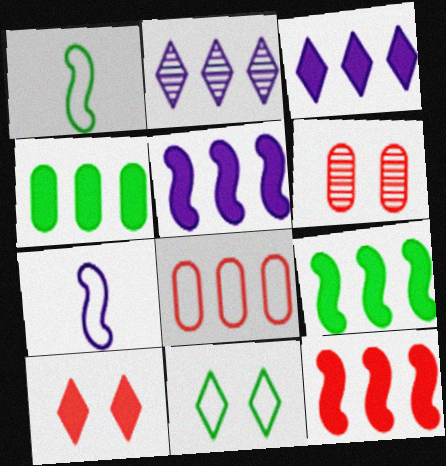[[1, 3, 6], 
[2, 8, 9], 
[3, 4, 12], 
[5, 9, 12], 
[7, 8, 11]]